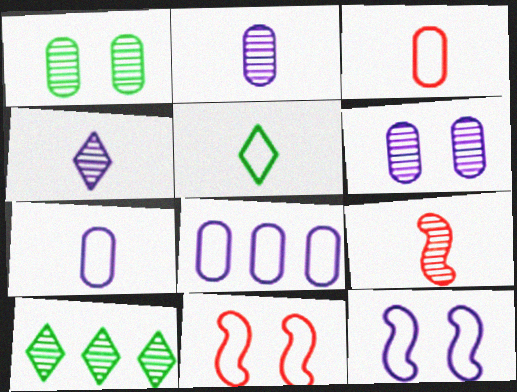[[5, 8, 11], 
[6, 9, 10]]